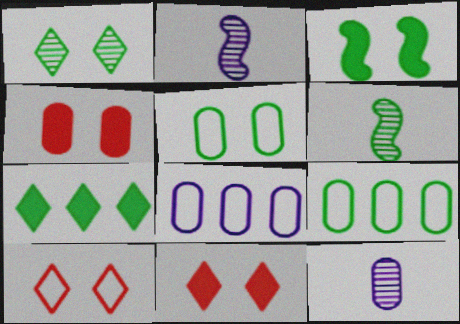[[1, 3, 5], 
[2, 9, 11], 
[4, 9, 12], 
[5, 6, 7], 
[6, 8, 11]]